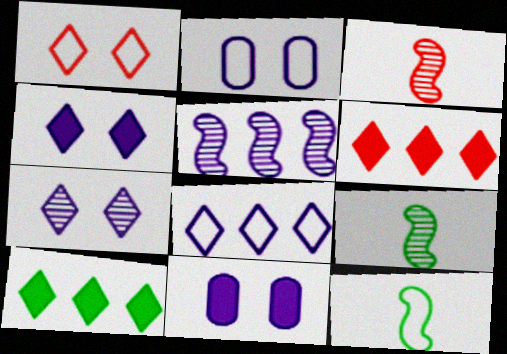[[2, 3, 10], 
[2, 6, 9]]